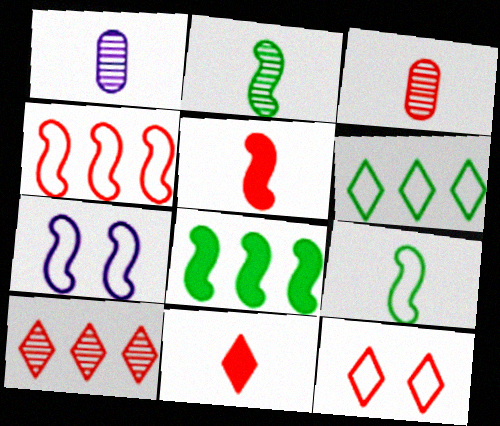[[1, 8, 12], 
[1, 9, 11], 
[4, 7, 9], 
[10, 11, 12]]